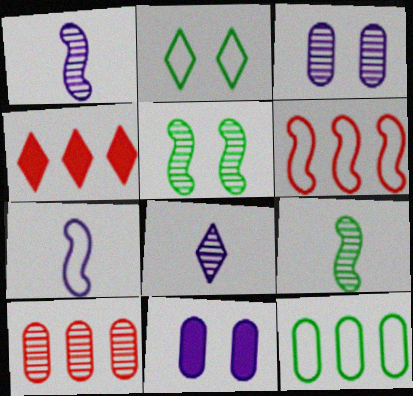[[2, 4, 8], 
[4, 6, 10], 
[5, 8, 10]]